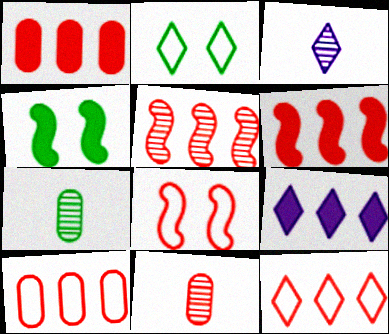[[1, 5, 12], 
[3, 4, 10], 
[7, 8, 9]]